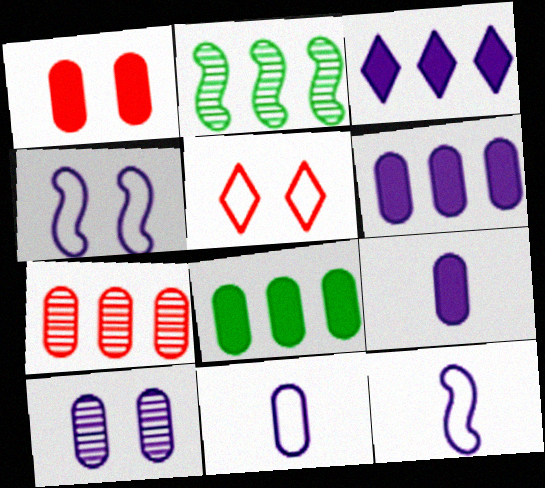[[1, 8, 9], 
[2, 5, 9], 
[3, 10, 12], 
[6, 10, 11]]